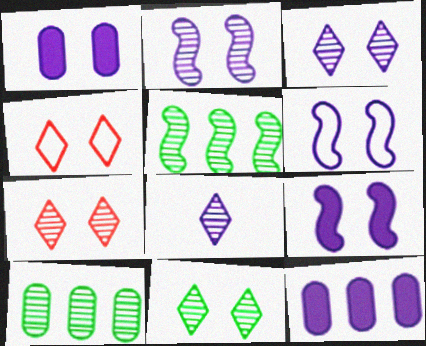[[1, 3, 6], 
[2, 6, 9], 
[3, 7, 11], 
[6, 8, 12]]